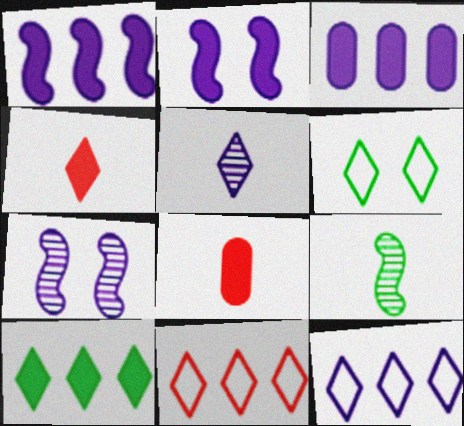[[2, 8, 10]]